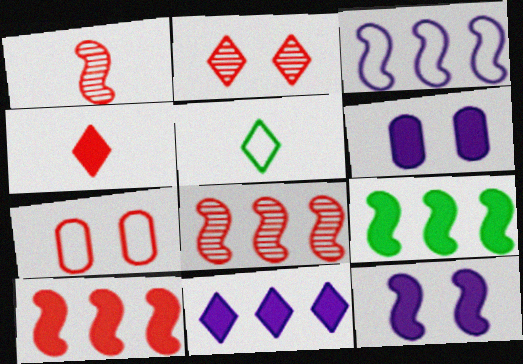[[2, 5, 11], 
[3, 5, 7], 
[3, 8, 9], 
[4, 6, 9], 
[4, 7, 8], 
[5, 6, 8]]